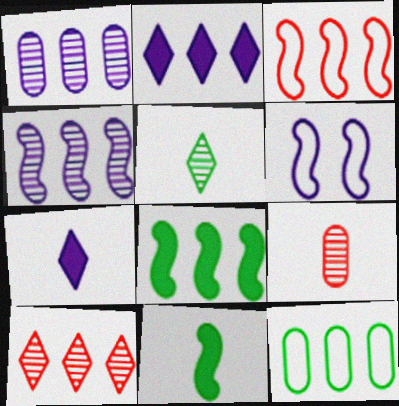[[1, 6, 7], 
[3, 4, 8]]